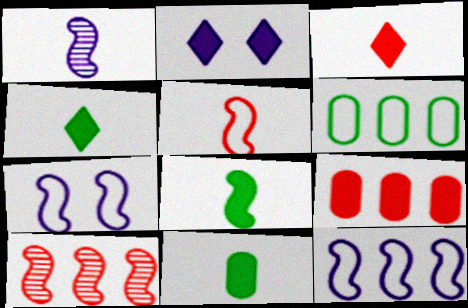[[1, 5, 8], 
[2, 8, 9], 
[4, 8, 11], 
[7, 8, 10]]